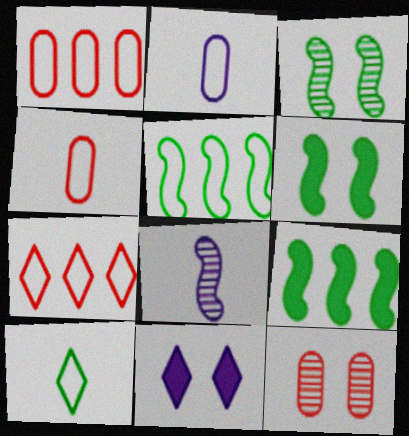[]